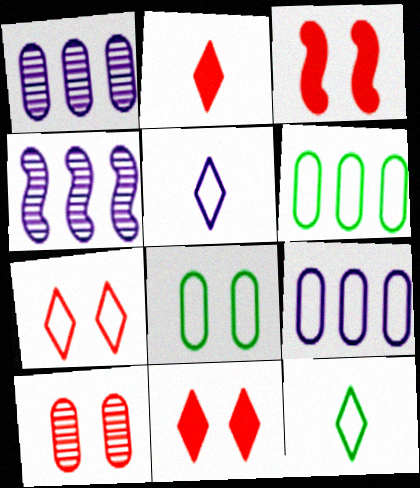[[1, 3, 12], 
[2, 4, 8], 
[3, 7, 10]]